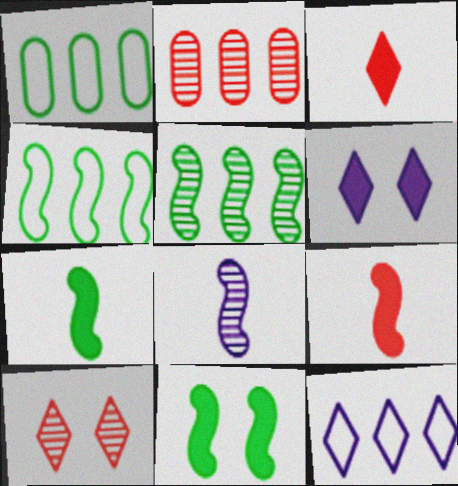[]